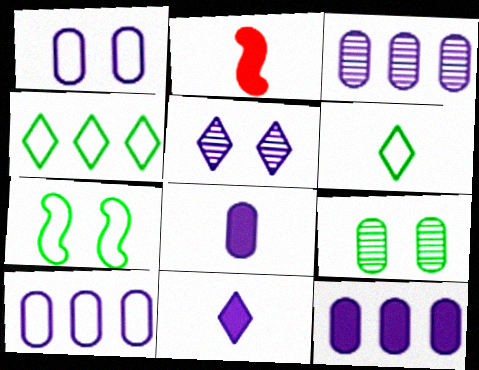[[1, 3, 8], 
[3, 10, 12]]